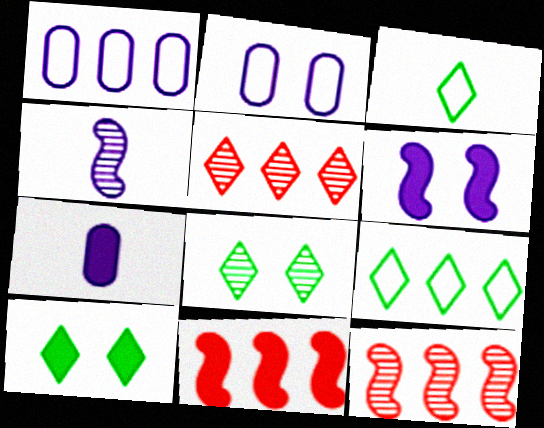[[7, 10, 11]]